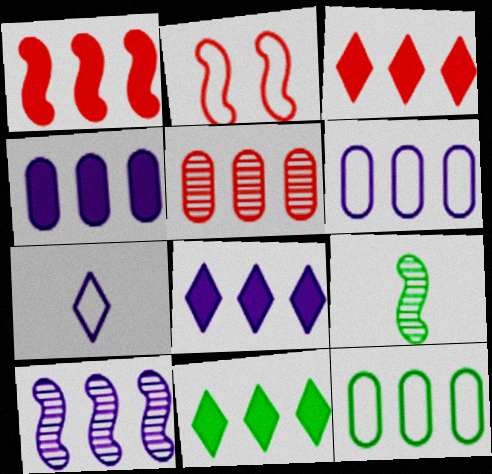[[1, 4, 11], 
[2, 7, 12], 
[3, 8, 11], 
[3, 10, 12], 
[4, 5, 12], 
[6, 8, 10]]